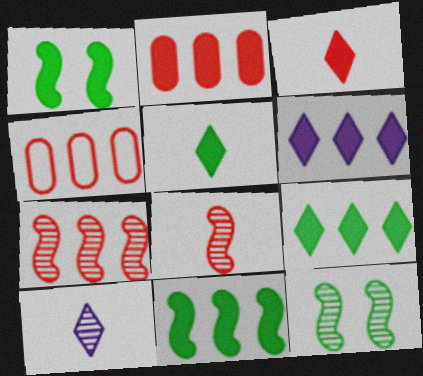[[1, 4, 10], 
[2, 6, 11]]